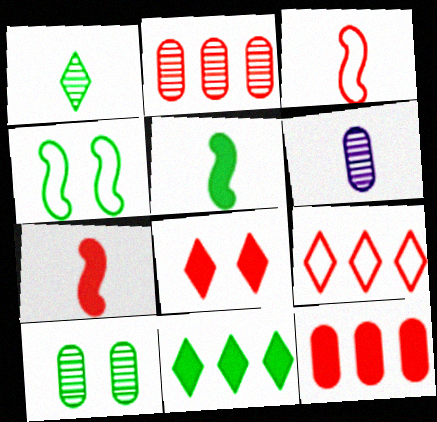[[2, 3, 8], 
[2, 6, 10], 
[7, 8, 12]]